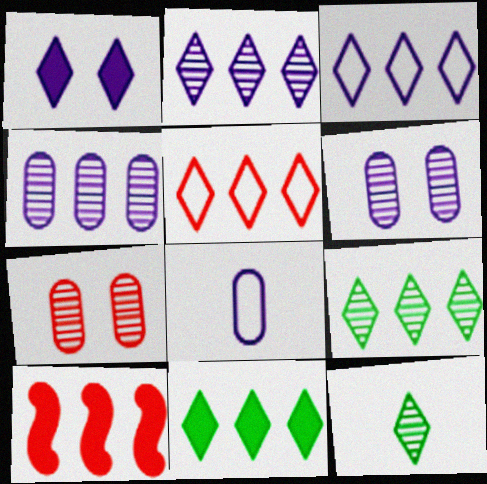[[1, 5, 12], 
[2, 5, 11]]